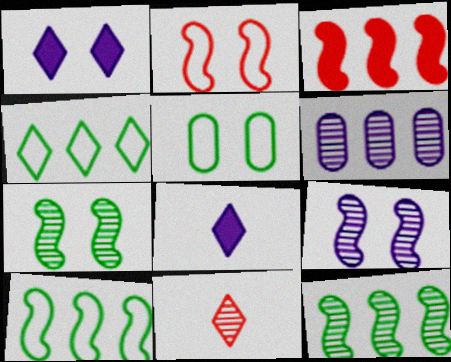[[1, 4, 11], 
[3, 4, 6], 
[6, 7, 11]]